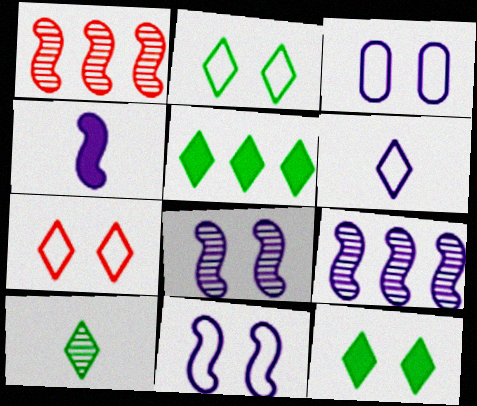[[2, 5, 10], 
[4, 9, 11]]